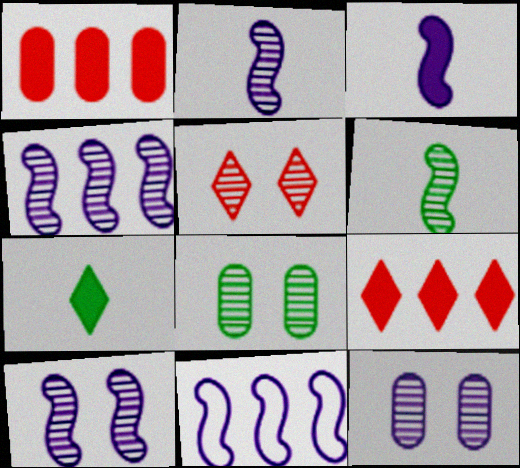[[2, 4, 10], 
[3, 10, 11], 
[5, 8, 10]]